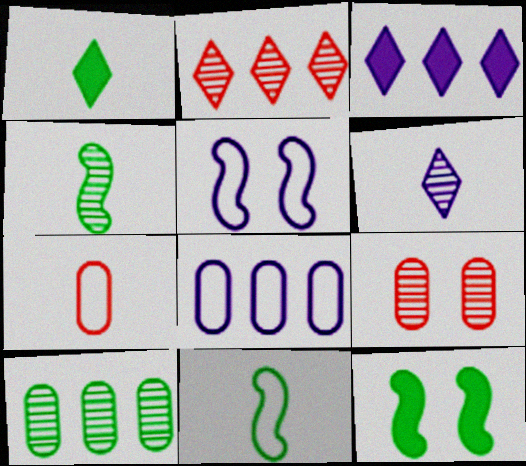[[3, 9, 11]]